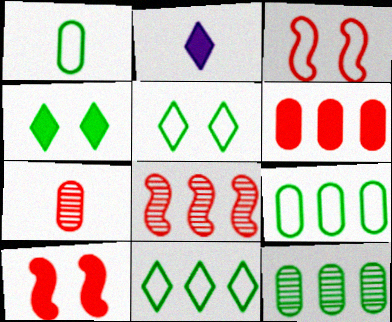[[2, 3, 12]]